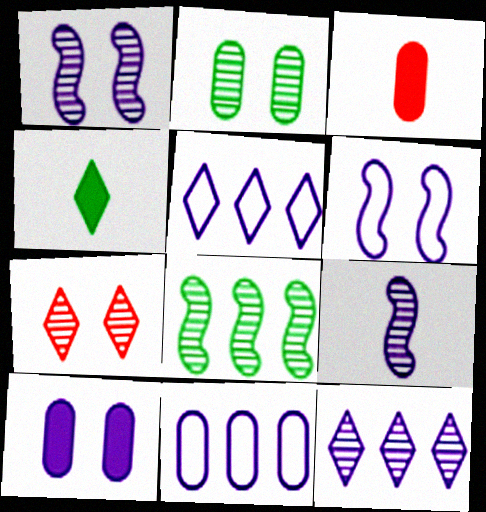[[1, 2, 7], 
[2, 3, 11], 
[4, 5, 7], 
[5, 9, 10]]